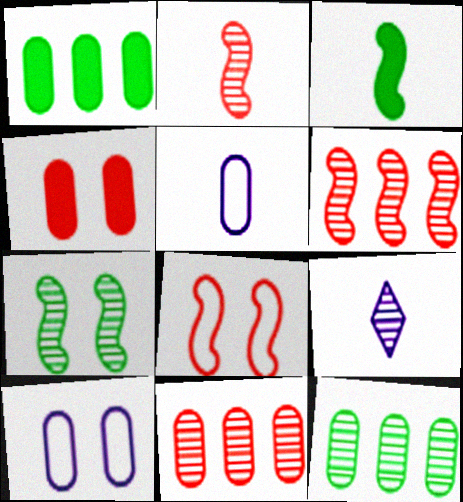[[1, 8, 9], 
[4, 5, 12], 
[7, 9, 11]]